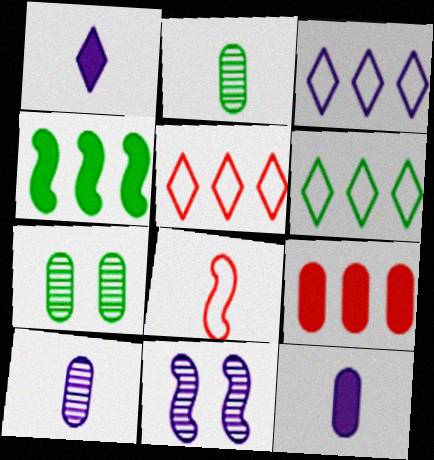[[1, 2, 8], 
[3, 5, 6], 
[3, 11, 12], 
[4, 8, 11]]